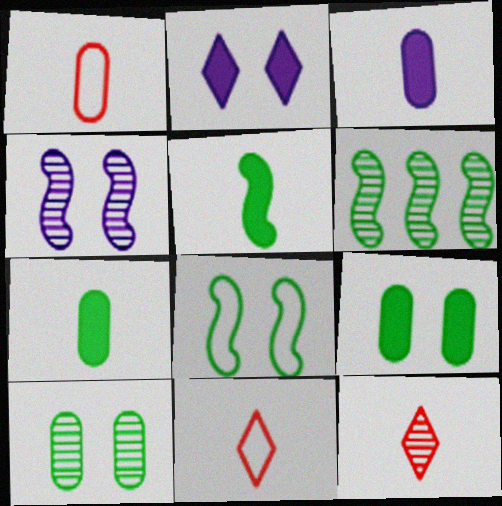[[1, 2, 6], 
[5, 6, 8]]